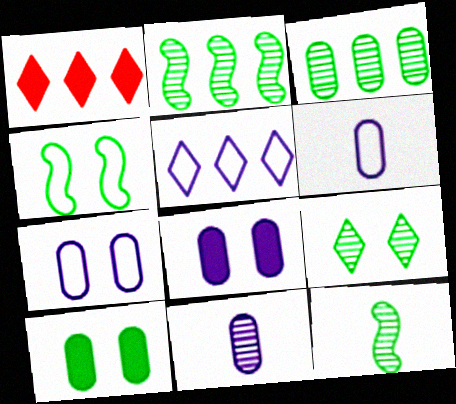[[1, 4, 11], 
[1, 7, 12], 
[3, 9, 12], 
[4, 9, 10]]